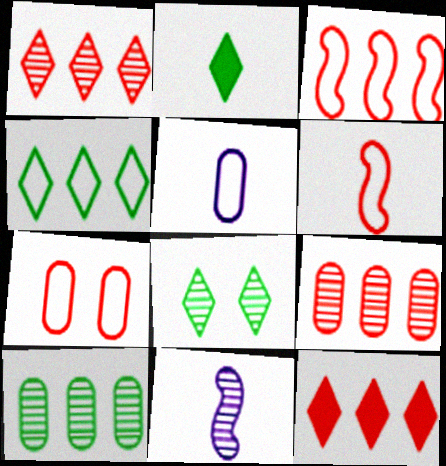[[2, 4, 8], 
[3, 9, 12], 
[8, 9, 11]]